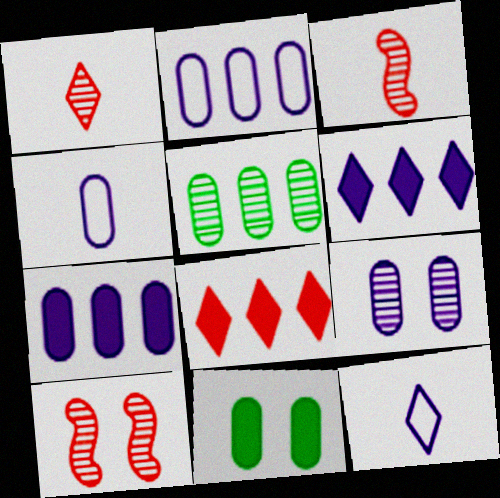[[4, 7, 9]]